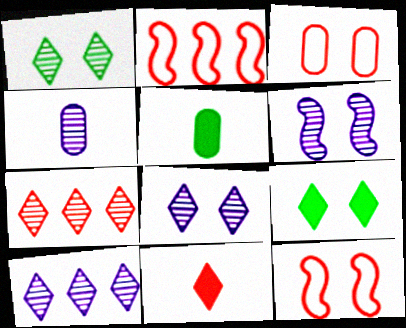[[2, 4, 9], 
[2, 5, 8], 
[3, 6, 9], 
[4, 6, 10], 
[5, 10, 12]]